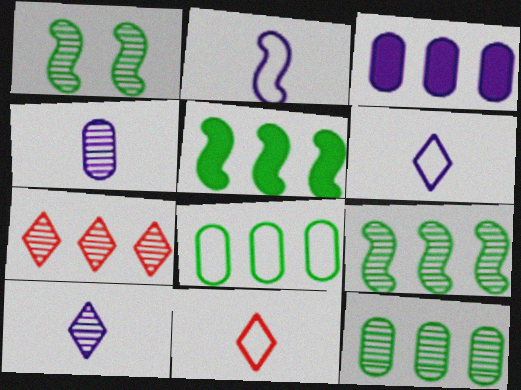[[1, 3, 11], 
[1, 4, 7]]